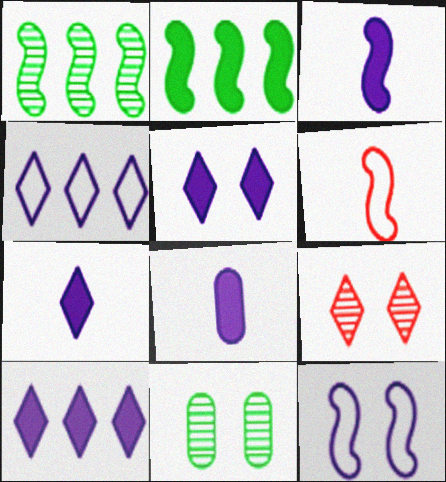[[3, 7, 8], 
[5, 7, 10], 
[6, 10, 11]]